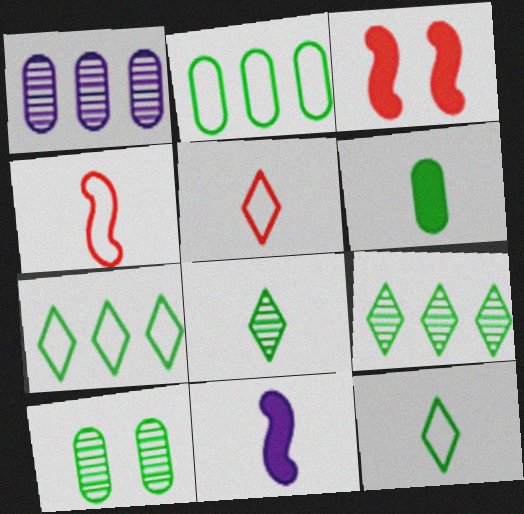[[1, 3, 12], 
[2, 6, 10]]